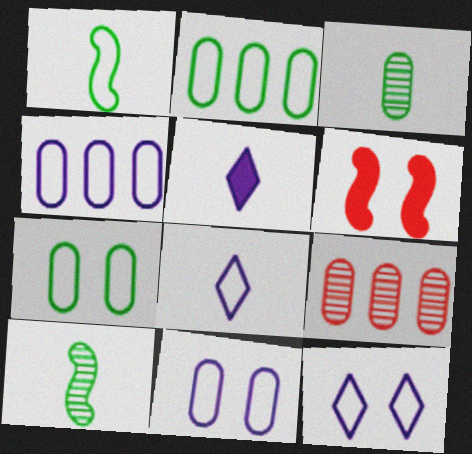[]